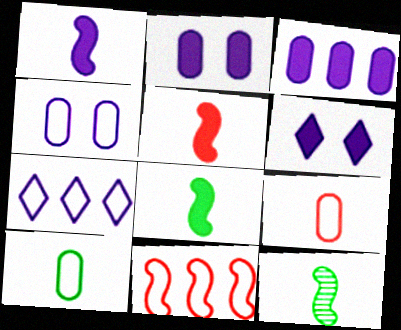[[1, 3, 6], 
[1, 5, 8]]